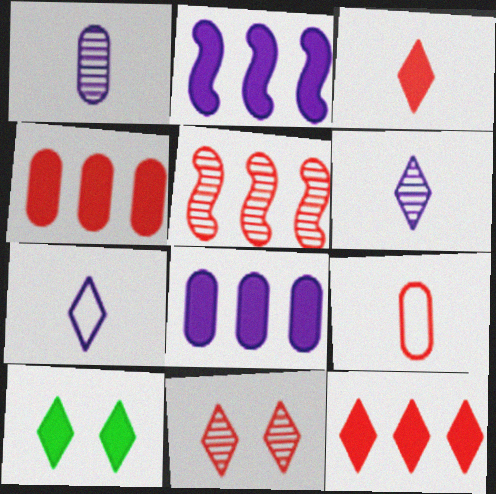[]